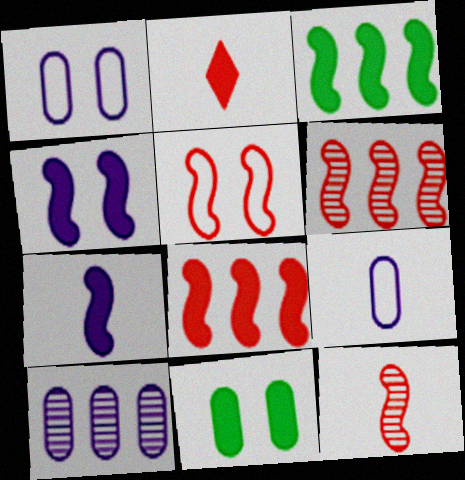[[5, 8, 12]]